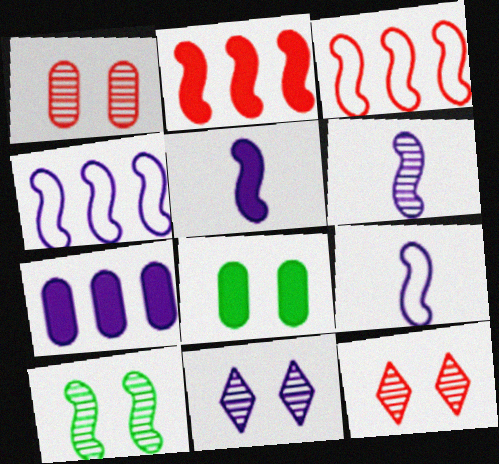[[1, 10, 11], 
[2, 9, 10], 
[3, 5, 10], 
[5, 6, 9], 
[7, 9, 11]]